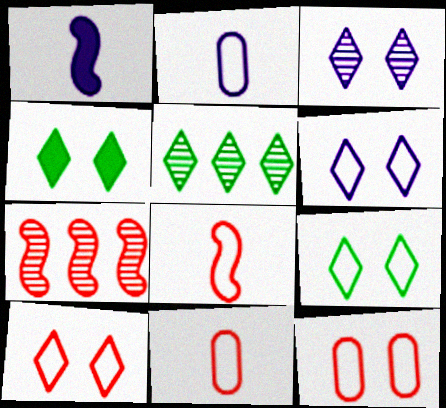[[1, 5, 12], 
[2, 4, 7], 
[3, 4, 10], 
[6, 9, 10]]